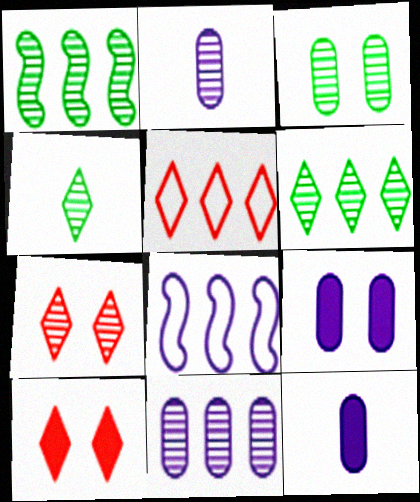[[1, 2, 7], 
[1, 3, 4]]